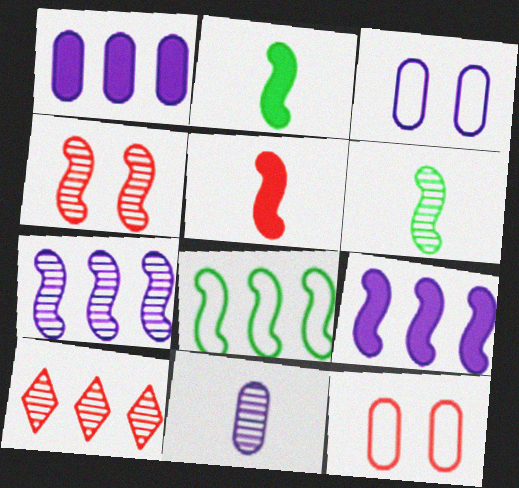[[1, 3, 11], 
[1, 8, 10], 
[2, 3, 10], 
[4, 6, 7], 
[5, 10, 12]]